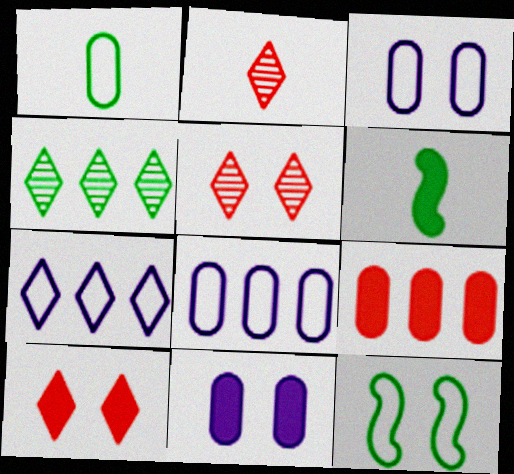[[5, 6, 8], 
[5, 11, 12]]